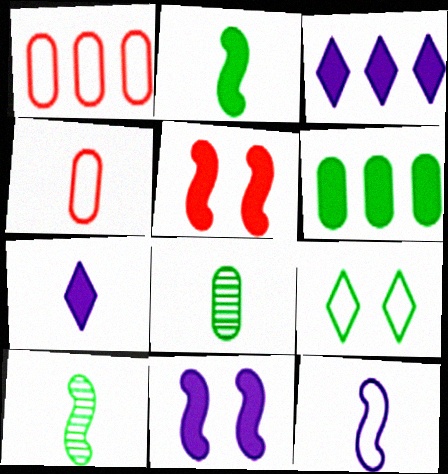[[1, 9, 12], 
[4, 7, 10], 
[5, 6, 7], 
[6, 9, 10]]